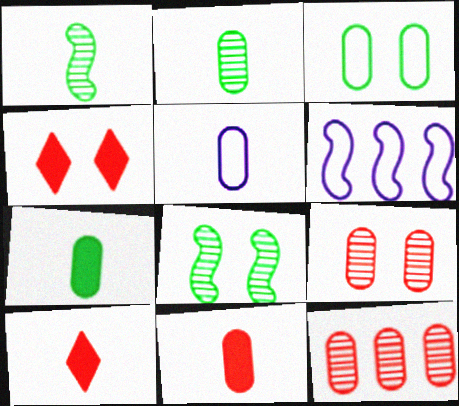[[1, 5, 10], 
[2, 4, 6], 
[2, 5, 11]]